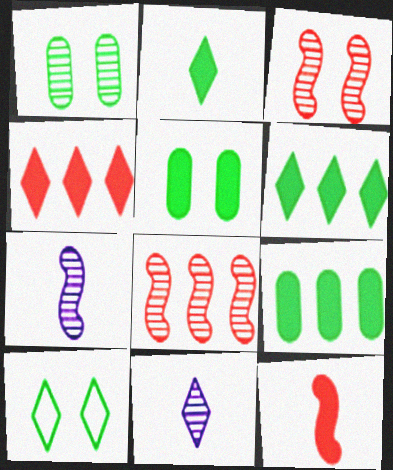[[1, 8, 11], 
[4, 10, 11]]